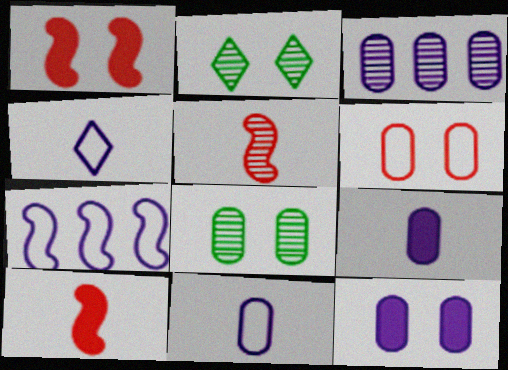[[2, 3, 5], 
[3, 11, 12], 
[6, 8, 12]]